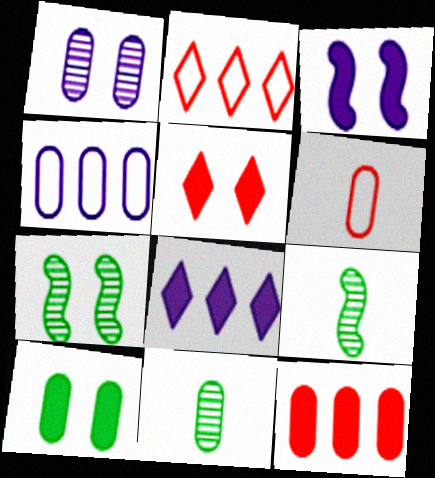[[2, 3, 11], 
[3, 5, 10], 
[4, 5, 9], 
[6, 7, 8]]